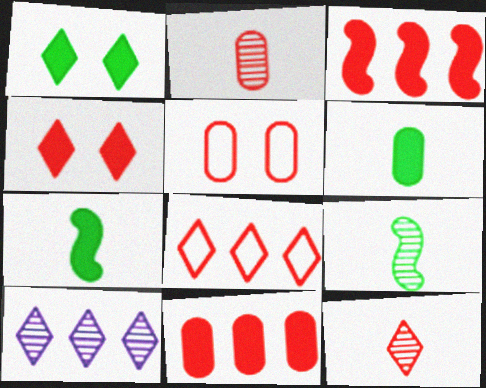[[2, 5, 11], 
[3, 5, 12], 
[4, 8, 12], 
[5, 7, 10]]